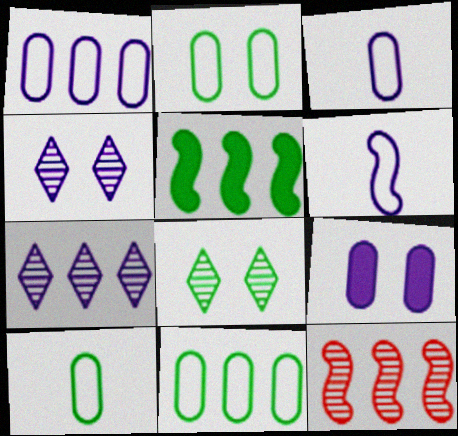[[2, 10, 11], 
[5, 8, 10], 
[6, 7, 9]]